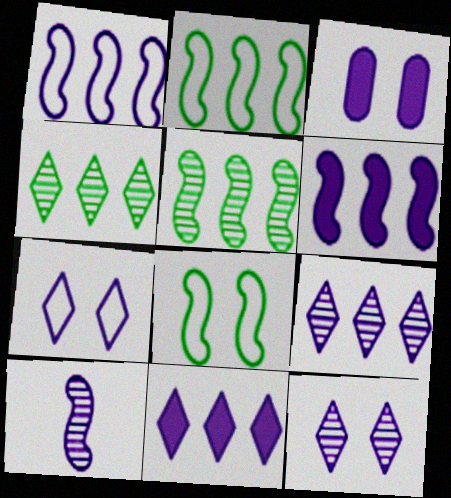[]